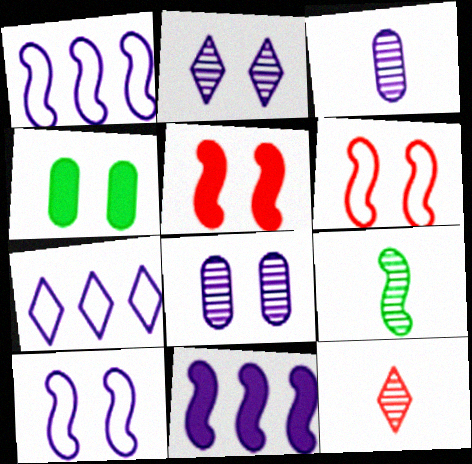[[1, 4, 12], 
[1, 5, 9], 
[2, 4, 6], 
[3, 9, 12], 
[6, 9, 11]]